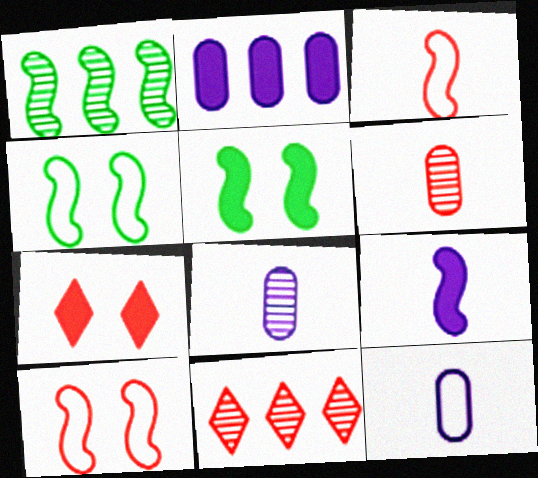[[1, 7, 12], 
[1, 9, 10], 
[5, 11, 12]]